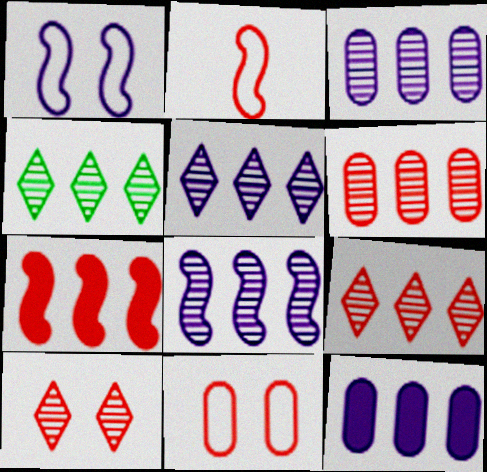[[3, 5, 8], 
[4, 5, 9], 
[4, 6, 8]]